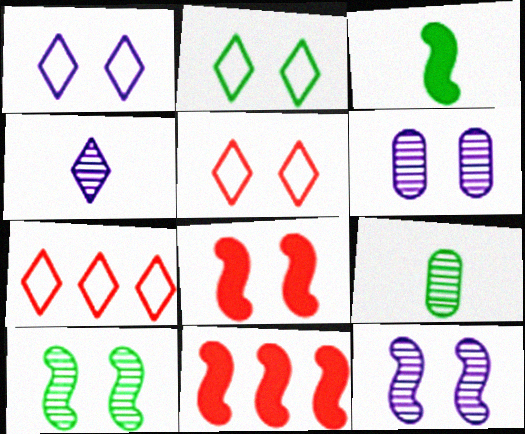[[1, 2, 5], 
[1, 9, 11], 
[2, 6, 8], 
[3, 6, 7]]